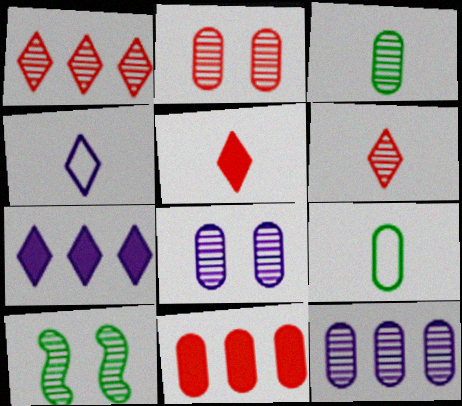[[2, 3, 12], 
[4, 10, 11], 
[6, 10, 12], 
[8, 9, 11]]